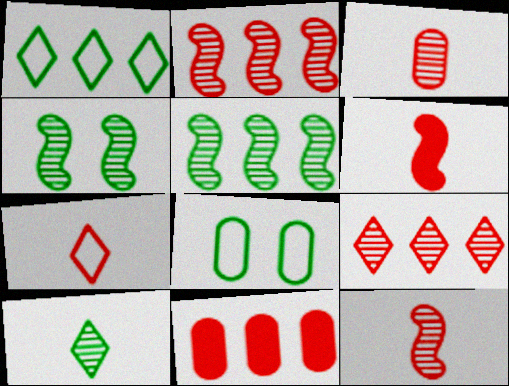[[3, 6, 7]]